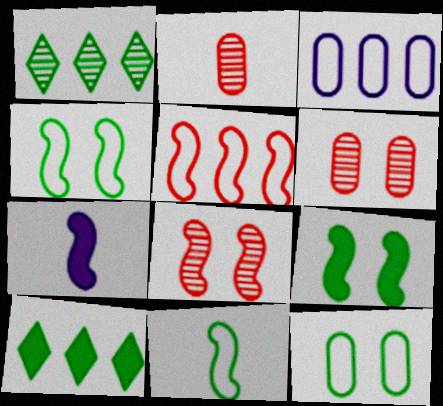[]